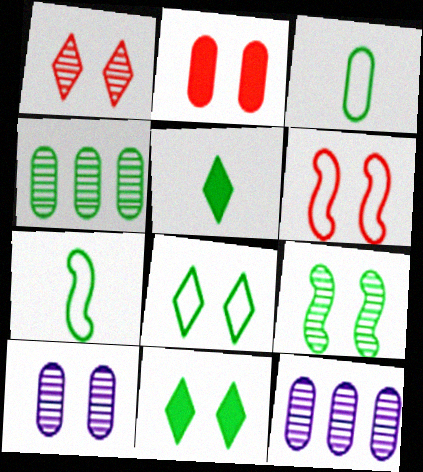[[1, 2, 6], 
[1, 9, 10], 
[2, 3, 12], 
[4, 7, 11], 
[5, 6, 12], 
[6, 10, 11]]